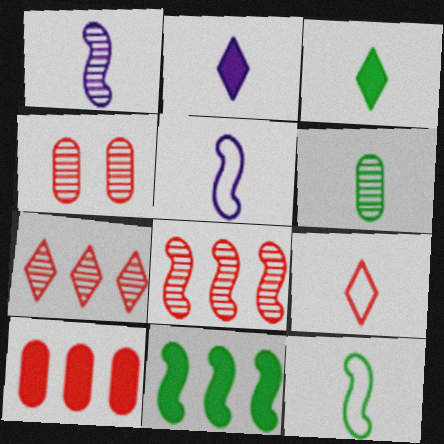[[3, 6, 12]]